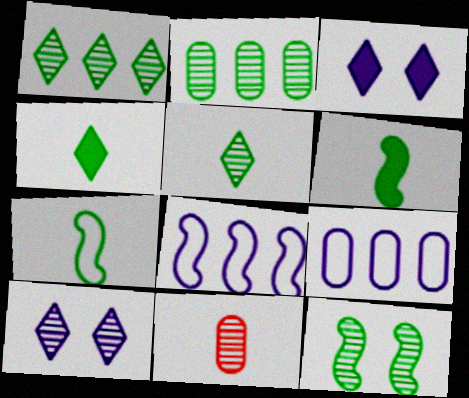[[2, 5, 12]]